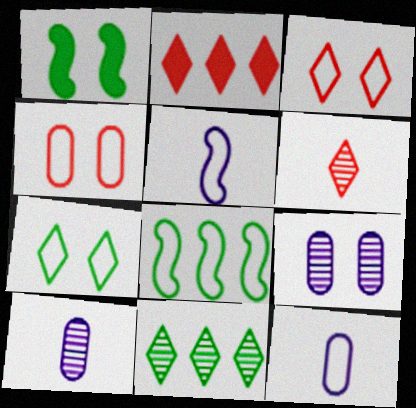[[1, 3, 9], 
[2, 3, 6], 
[3, 8, 12]]